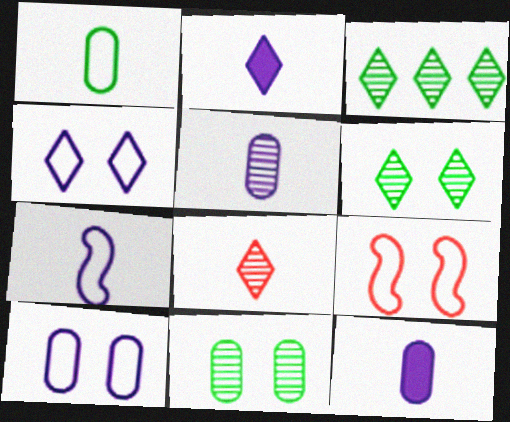[[2, 5, 7], 
[3, 9, 12]]